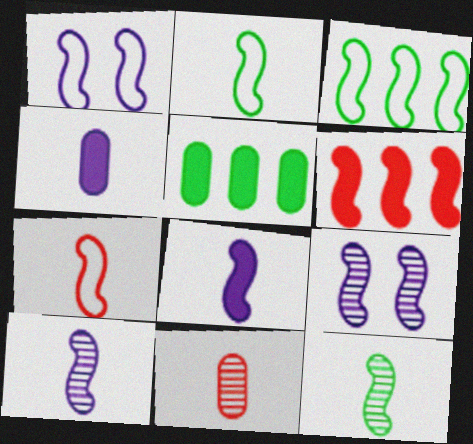[[1, 3, 7], 
[1, 6, 12], 
[2, 6, 9], 
[7, 8, 12]]